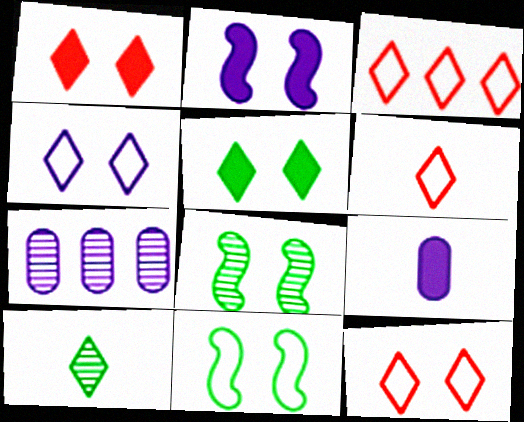[[3, 6, 12], 
[3, 8, 9]]